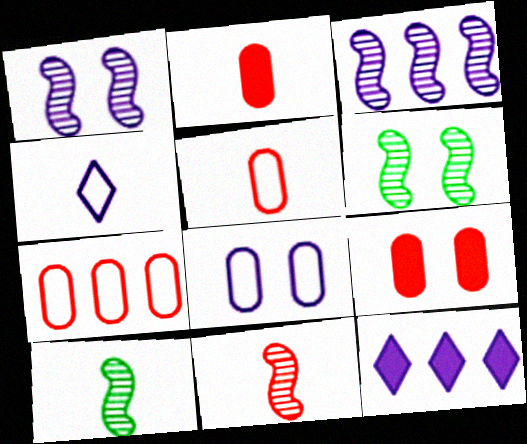[[2, 4, 10], 
[3, 6, 11], 
[5, 6, 12]]